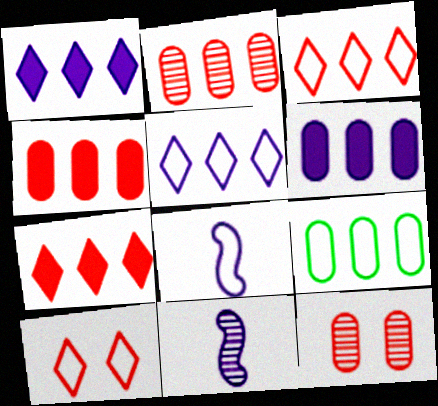[[2, 6, 9], 
[8, 9, 10]]